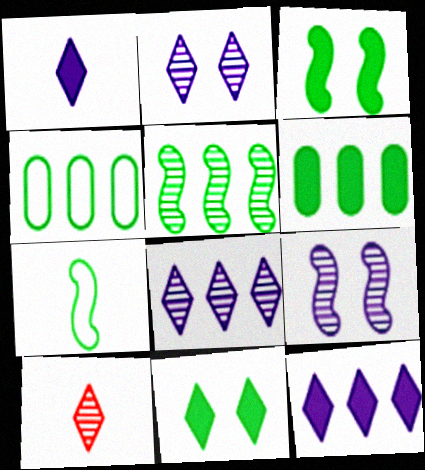[[3, 5, 7]]